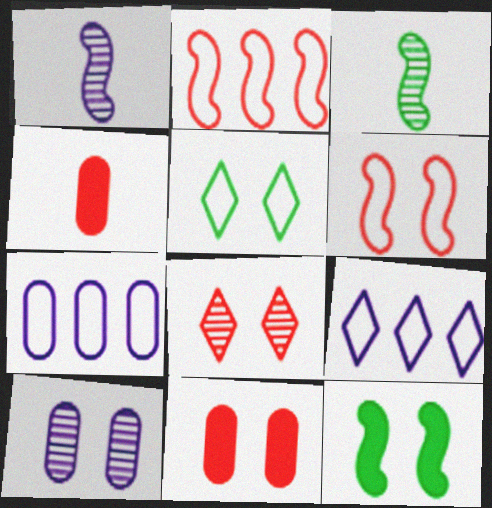[[1, 2, 12], 
[2, 4, 8], 
[3, 9, 11], 
[6, 8, 11]]